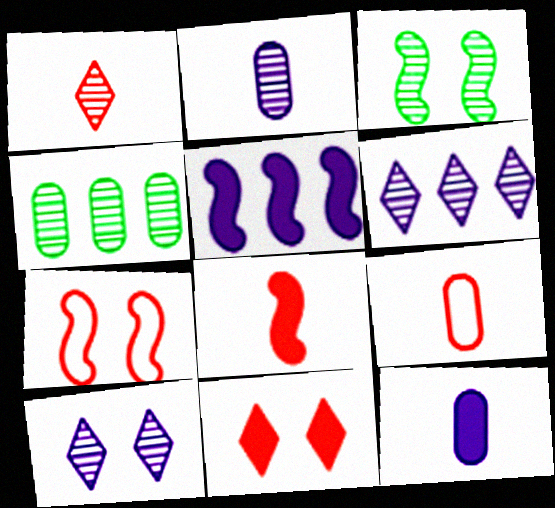[[1, 8, 9]]